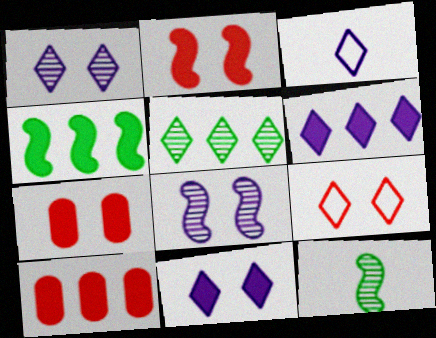[[1, 3, 6], 
[4, 6, 10]]